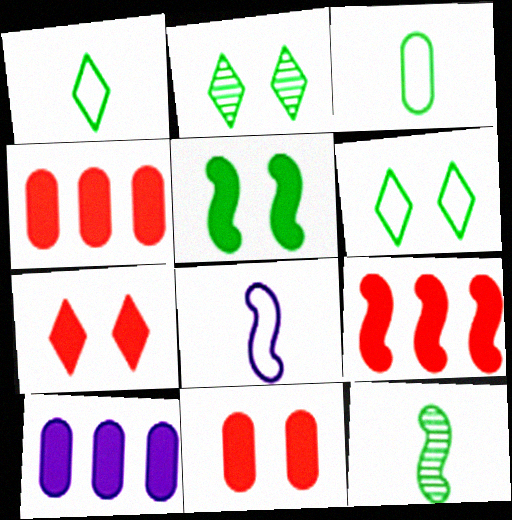[[2, 4, 8]]